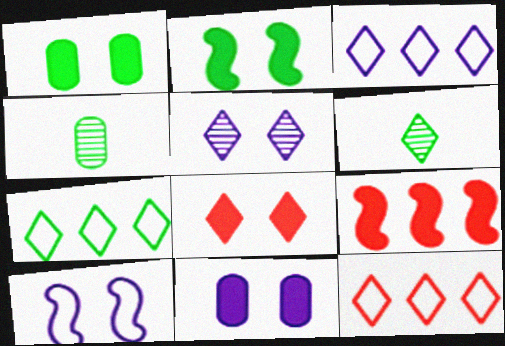[[2, 4, 7], 
[2, 8, 11], 
[3, 6, 8], 
[3, 7, 12], 
[5, 10, 11]]